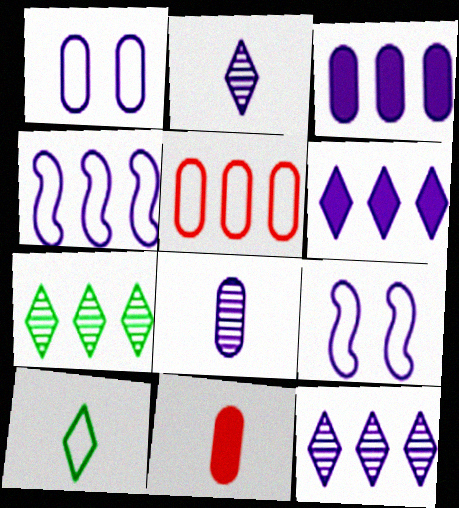[[1, 3, 8], 
[2, 3, 9], 
[3, 4, 12], 
[5, 9, 10], 
[6, 8, 9], 
[7, 9, 11]]